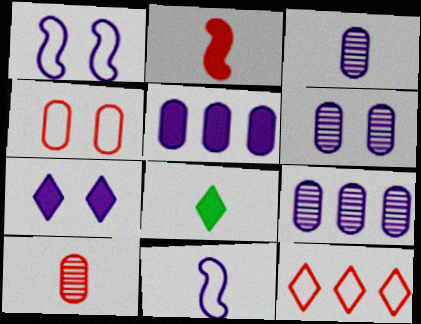[[1, 6, 7], 
[3, 6, 9], 
[7, 9, 11], 
[8, 10, 11]]